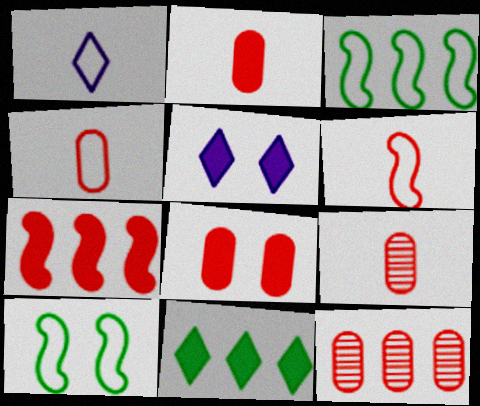[[2, 4, 9], 
[3, 5, 9], 
[4, 8, 12]]